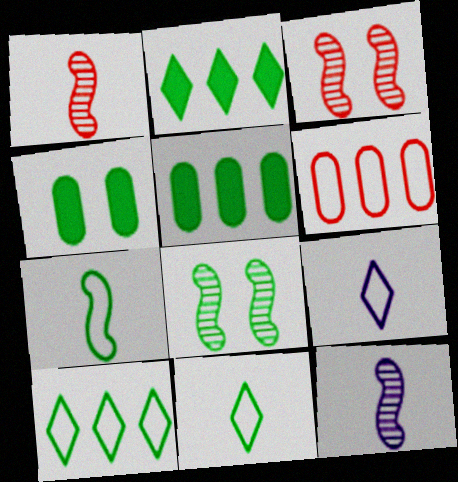[[3, 5, 9], 
[5, 8, 11]]